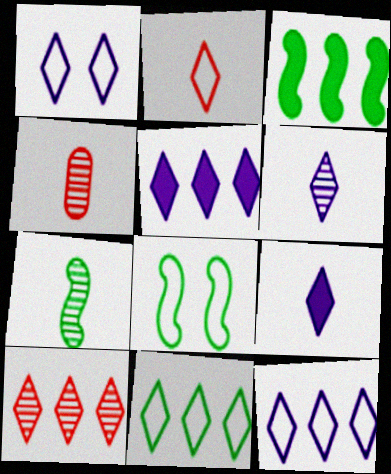[[1, 2, 11], 
[1, 3, 4], 
[1, 5, 6], 
[3, 7, 8], 
[4, 5, 8], 
[4, 6, 7], 
[5, 10, 11]]